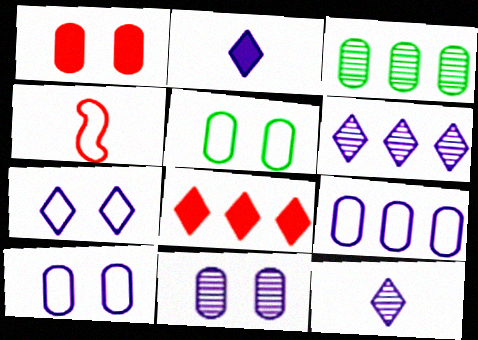[[1, 5, 11], 
[2, 6, 7]]